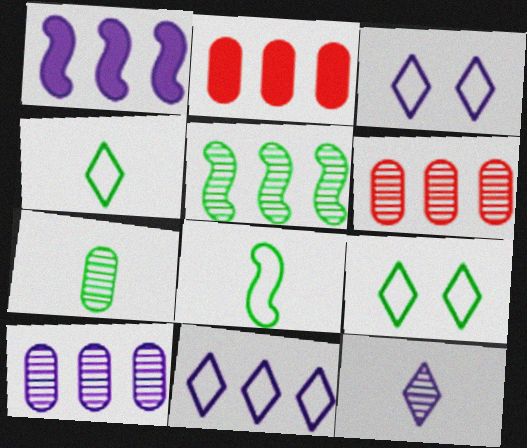[[1, 10, 11], 
[2, 5, 11]]